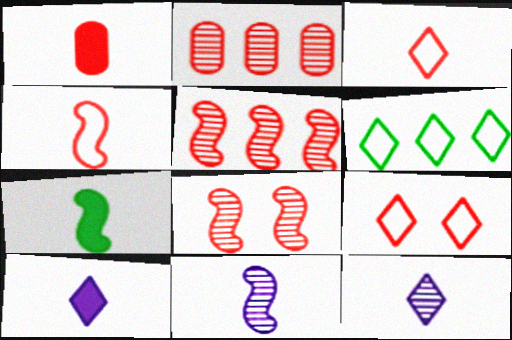[[1, 5, 9], 
[1, 7, 10], 
[4, 7, 11]]